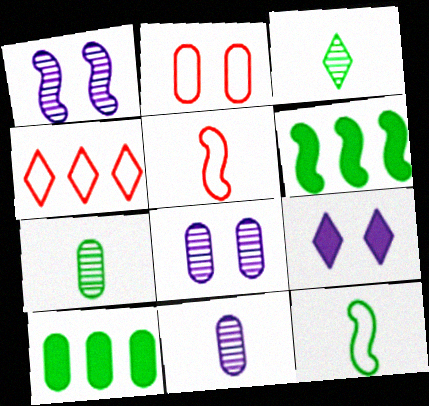[[1, 5, 6], 
[2, 4, 5], 
[2, 10, 11], 
[3, 4, 9]]